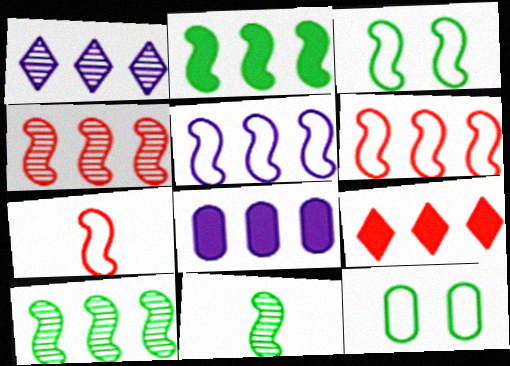[[1, 5, 8], 
[2, 3, 11], 
[2, 4, 5], 
[2, 8, 9], 
[3, 5, 7]]